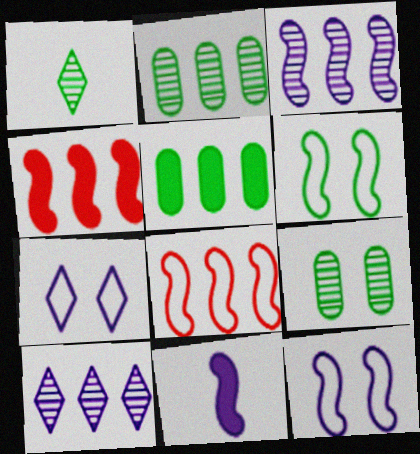[[1, 5, 6], 
[3, 11, 12], 
[5, 8, 10]]